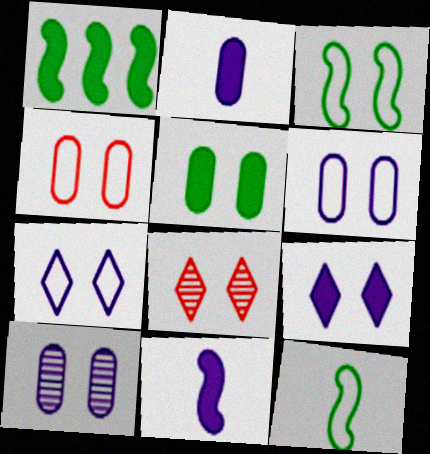[[3, 4, 7], 
[4, 5, 10]]